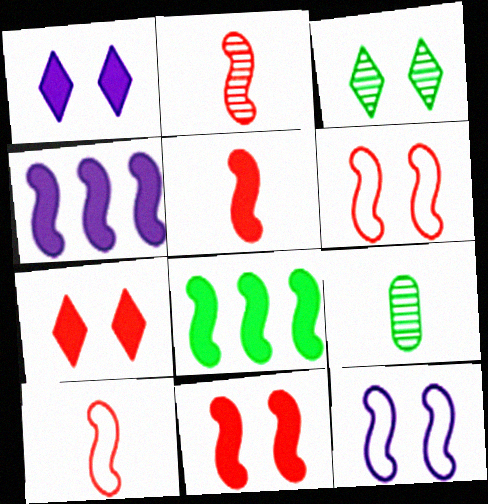[[2, 5, 10], 
[2, 8, 12]]